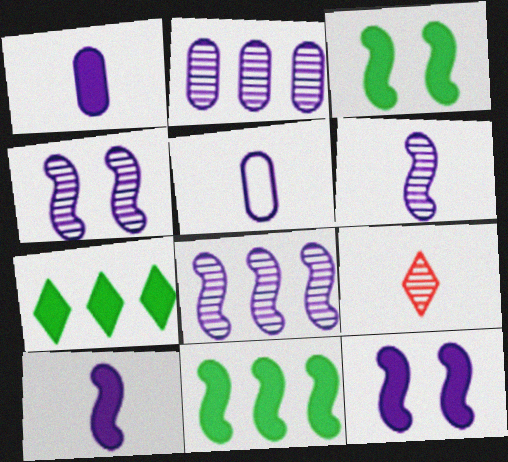[[4, 6, 8]]